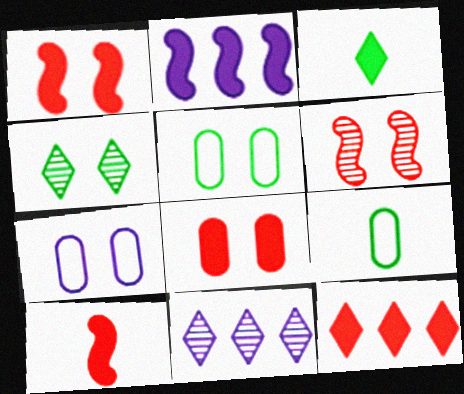[[1, 4, 7], 
[1, 9, 11], 
[2, 3, 8], 
[5, 10, 11], 
[8, 10, 12]]